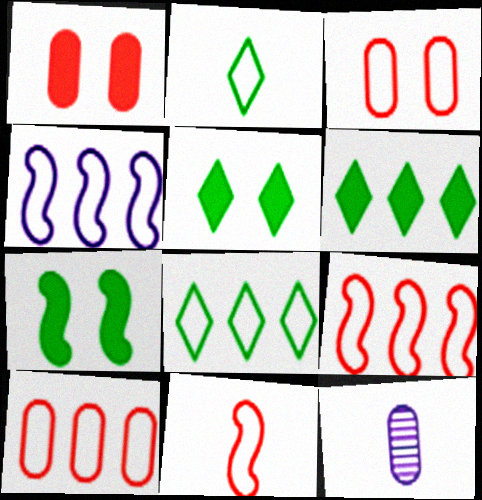[[2, 3, 4], 
[4, 8, 10], 
[5, 9, 12]]